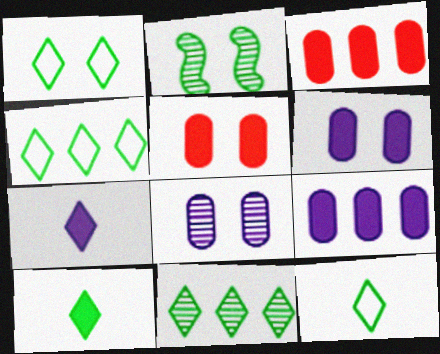[[1, 4, 12], 
[1, 10, 11]]